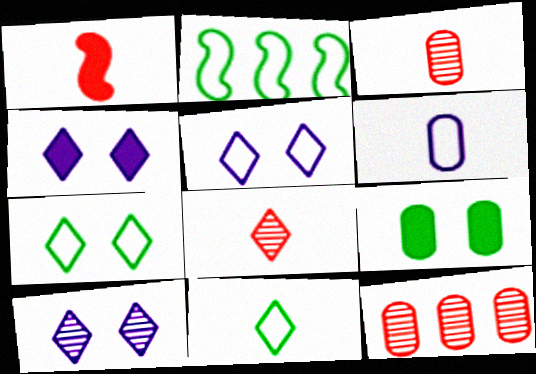[[2, 3, 4], 
[4, 5, 10], 
[6, 9, 12]]